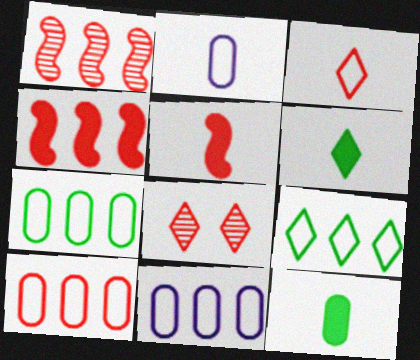[[5, 8, 10], 
[7, 10, 11]]